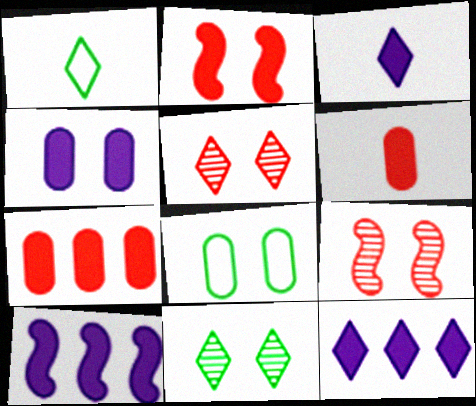[[1, 5, 12], 
[3, 4, 10]]